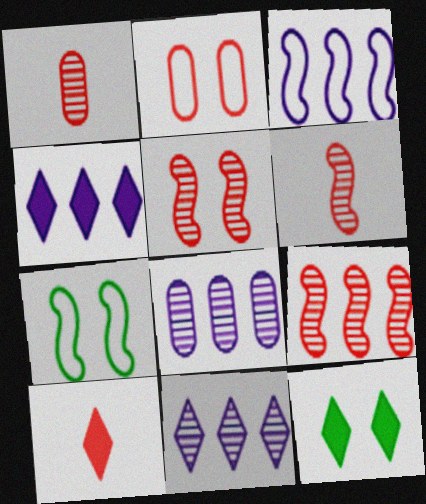[[1, 3, 12], 
[1, 4, 7], 
[2, 9, 10], 
[3, 4, 8], 
[4, 10, 12], 
[5, 6, 9], 
[7, 8, 10]]